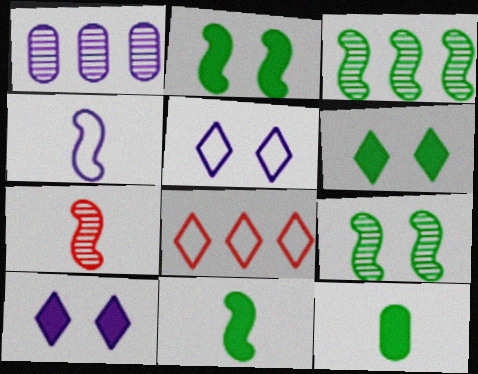[[1, 4, 10], 
[4, 7, 11]]